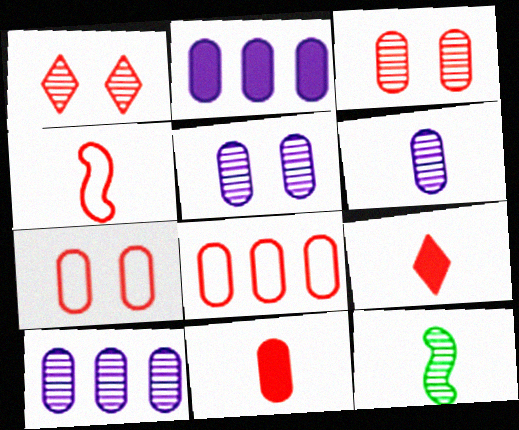[[1, 10, 12], 
[3, 8, 11], 
[5, 6, 10]]